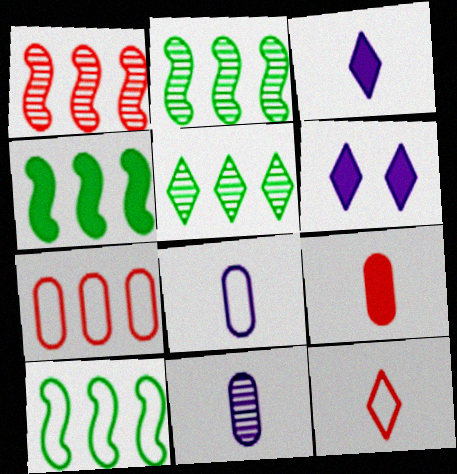[[2, 4, 10], 
[4, 6, 9], 
[5, 6, 12]]